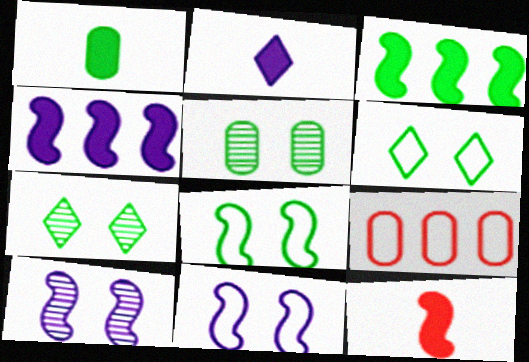[[1, 2, 12]]